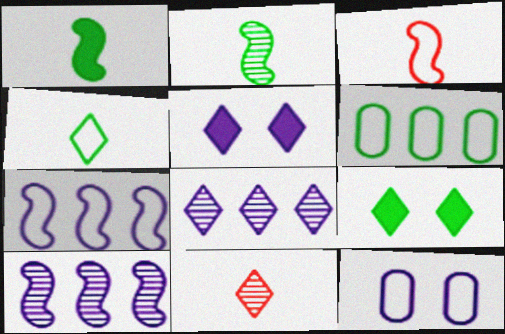[[2, 6, 9]]